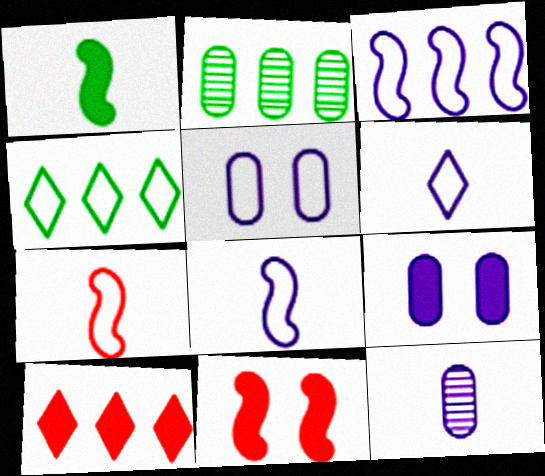[[1, 9, 10], 
[2, 3, 10], 
[2, 6, 11], 
[3, 5, 6], 
[4, 5, 7], 
[4, 11, 12]]